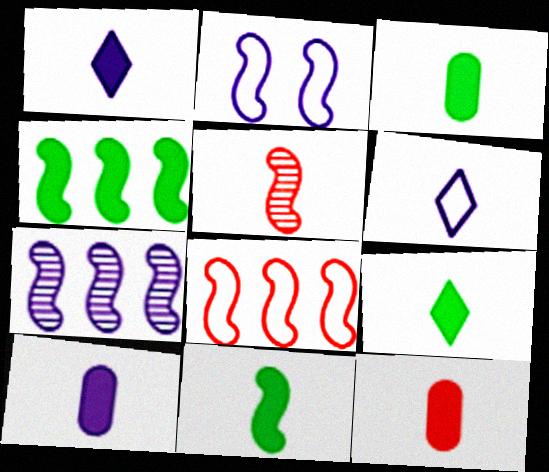[[1, 11, 12], 
[2, 4, 5], 
[3, 5, 6], 
[3, 9, 11], 
[3, 10, 12], 
[4, 7, 8]]